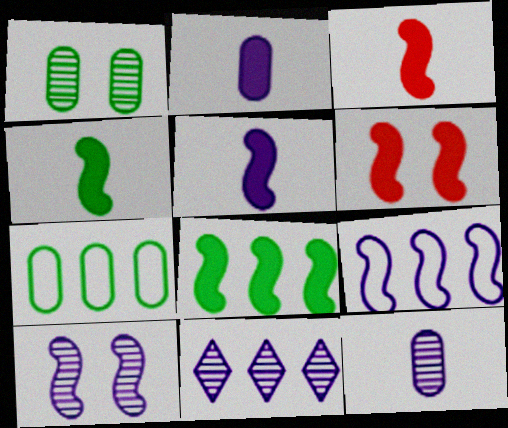[[3, 4, 5], 
[5, 6, 8], 
[5, 9, 10], 
[10, 11, 12]]